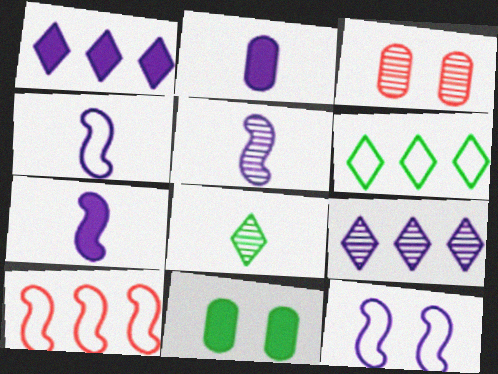[[2, 9, 12], 
[3, 6, 7], 
[4, 5, 7]]